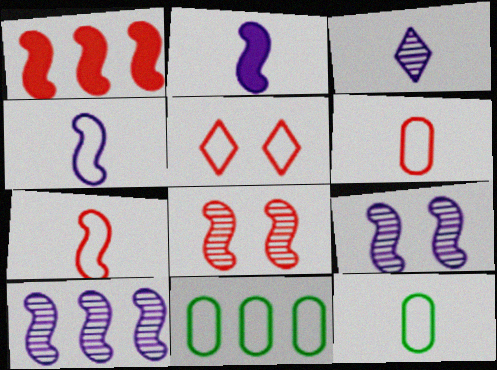[[1, 7, 8], 
[4, 5, 11]]